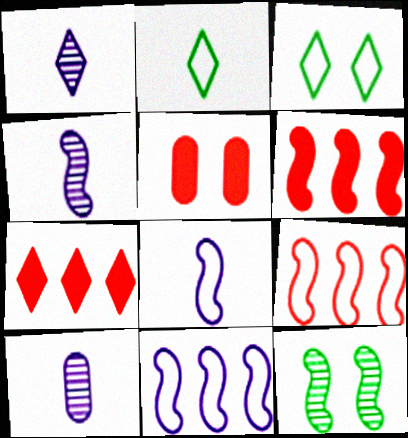[[1, 3, 7], 
[1, 4, 10], 
[3, 6, 10], 
[6, 8, 12]]